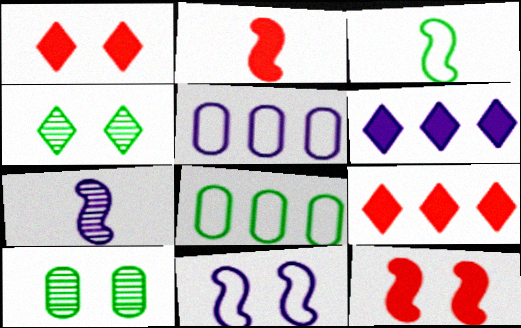[[1, 7, 8], 
[1, 10, 11], 
[2, 3, 7], 
[2, 4, 5]]